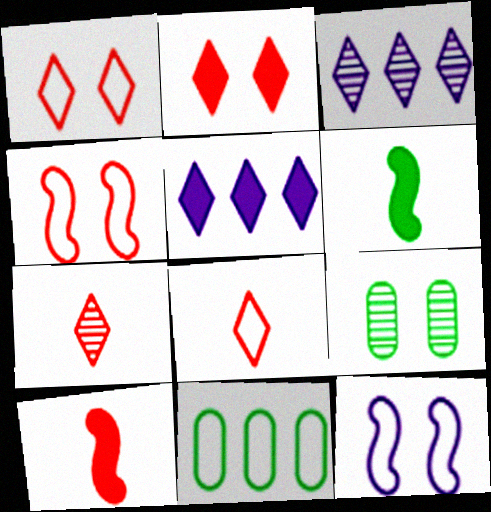[[2, 9, 12], 
[8, 11, 12]]